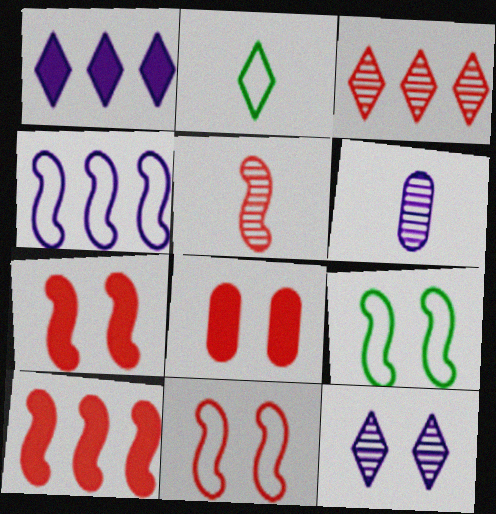[[5, 10, 11], 
[8, 9, 12]]